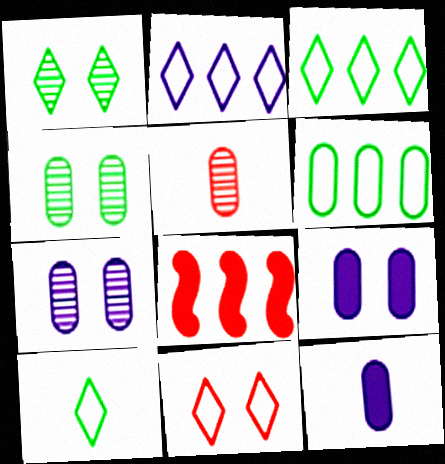[[2, 10, 11], 
[5, 6, 9], 
[5, 8, 11], 
[7, 8, 10]]